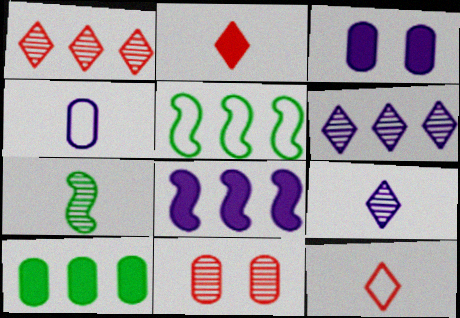[[2, 4, 7], 
[4, 10, 11], 
[6, 7, 11]]